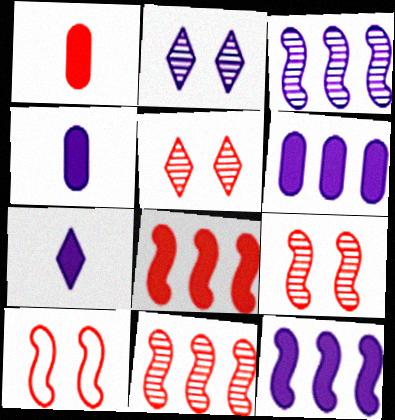[]